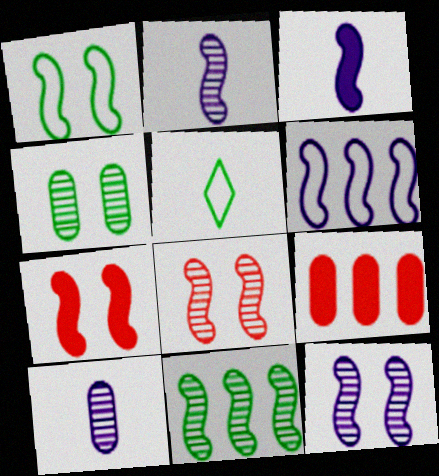[[1, 7, 12], 
[2, 8, 11], 
[3, 6, 12], 
[5, 9, 12]]